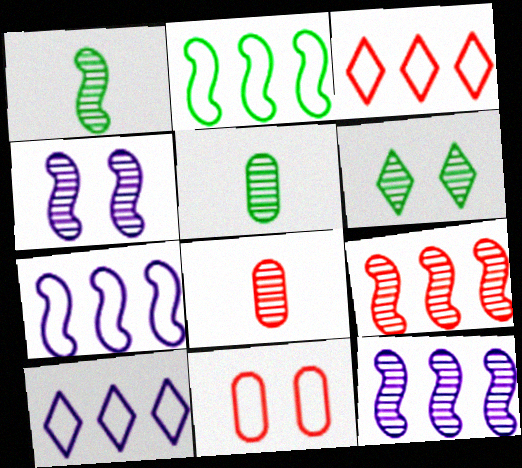[[1, 4, 9], 
[6, 8, 12]]